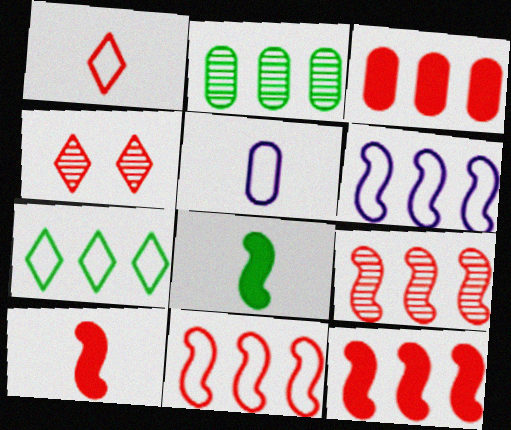[[9, 11, 12]]